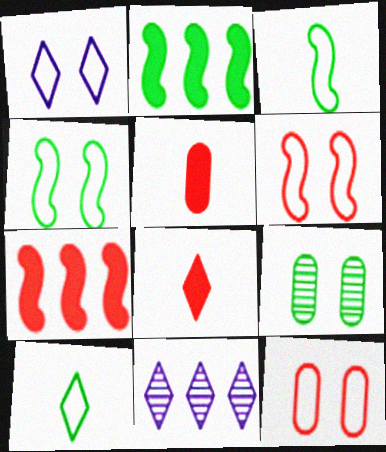[[1, 4, 12], 
[2, 9, 10], 
[4, 5, 11]]